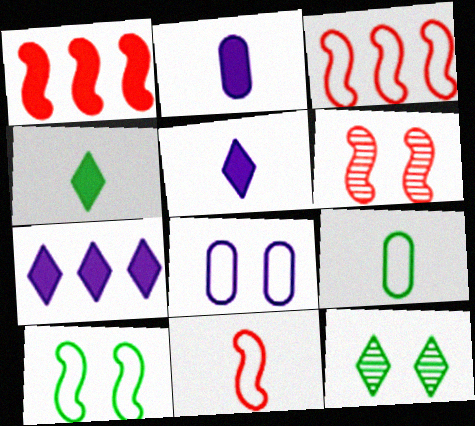[[1, 6, 11], 
[2, 3, 12], 
[6, 7, 9]]